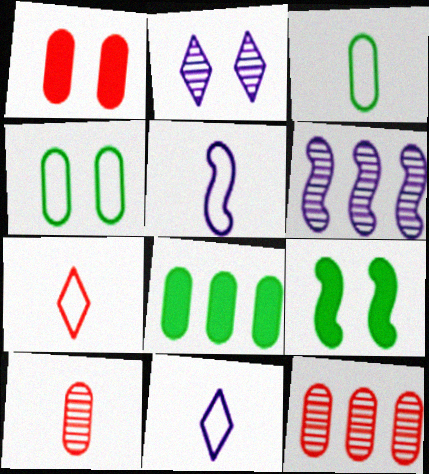[[3, 5, 7], 
[9, 11, 12]]